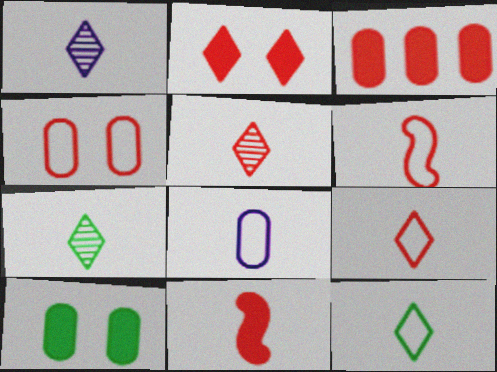[[1, 5, 7], 
[2, 3, 11], 
[6, 8, 12], 
[7, 8, 11]]